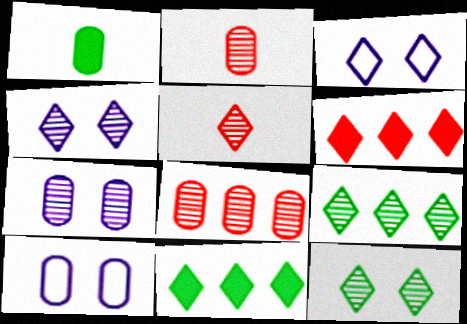[[1, 8, 10], 
[3, 5, 11], 
[4, 5, 9]]